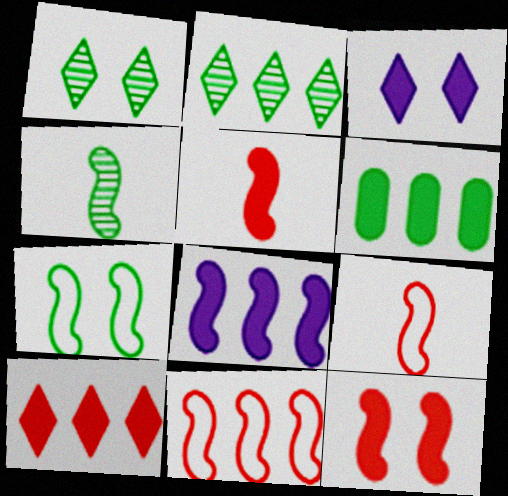[[3, 5, 6], 
[6, 8, 10]]